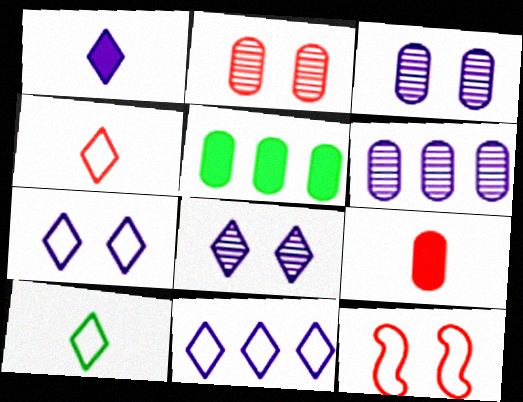[[1, 8, 11]]